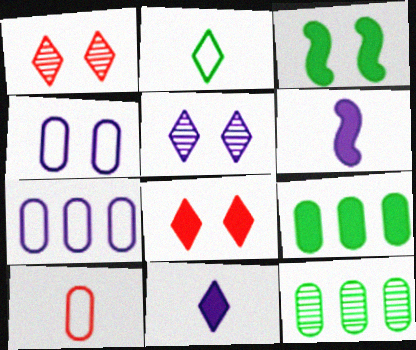[[1, 3, 4], 
[2, 3, 12], 
[5, 6, 7], 
[6, 8, 9]]